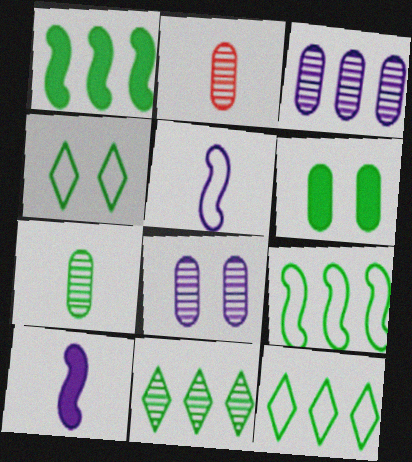[[1, 4, 7]]